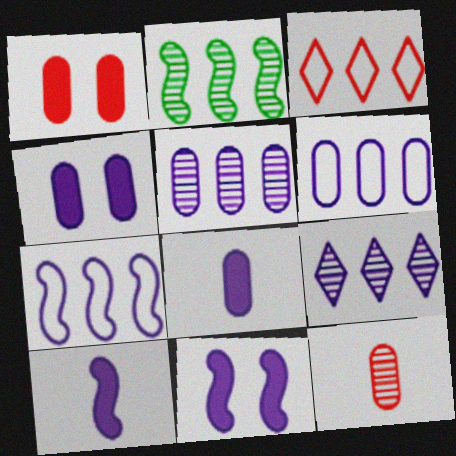[]